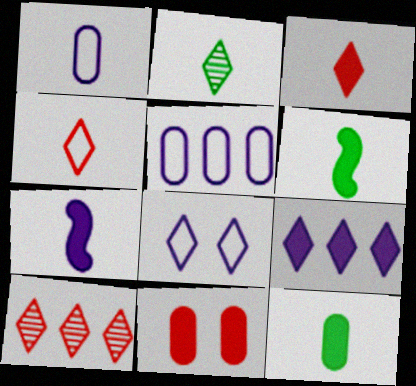[[3, 7, 12], 
[6, 9, 11]]